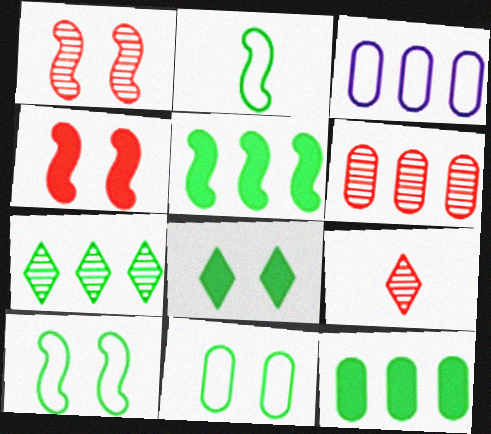[[1, 6, 9], 
[3, 6, 12]]